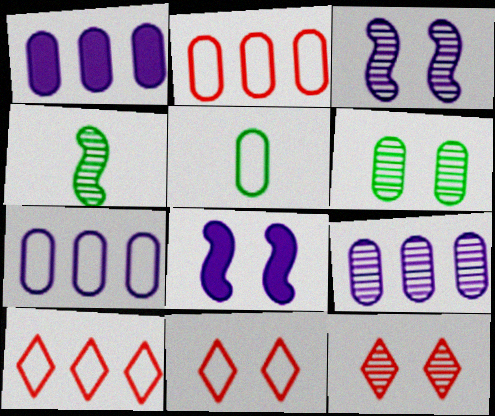[[1, 4, 11], 
[1, 7, 9], 
[3, 6, 12], 
[4, 9, 12], 
[6, 8, 11]]